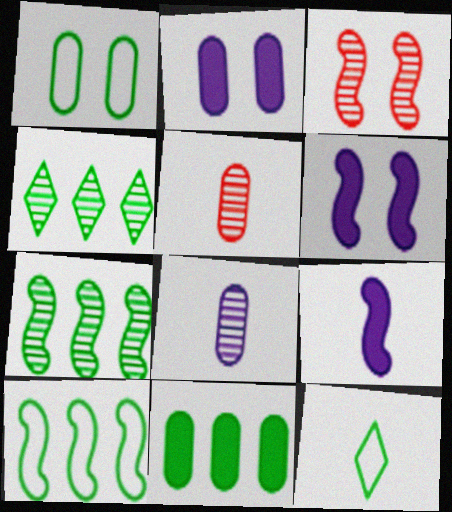[[1, 10, 12], 
[3, 4, 8], 
[3, 9, 10], 
[4, 10, 11], 
[5, 9, 12]]